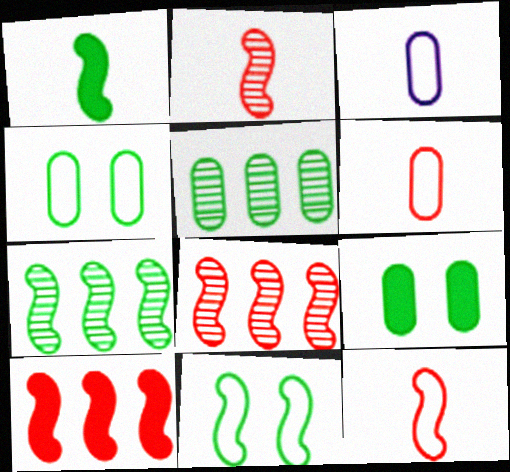[[1, 7, 11]]